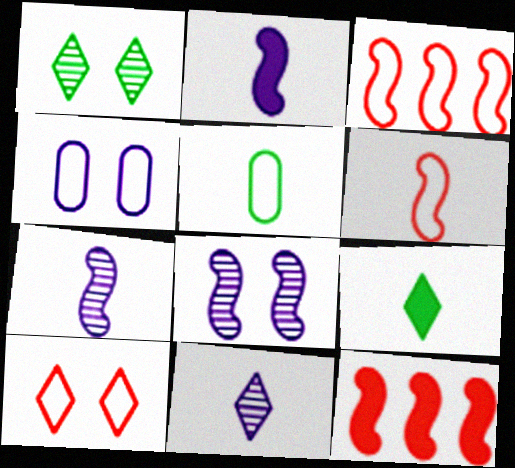[]